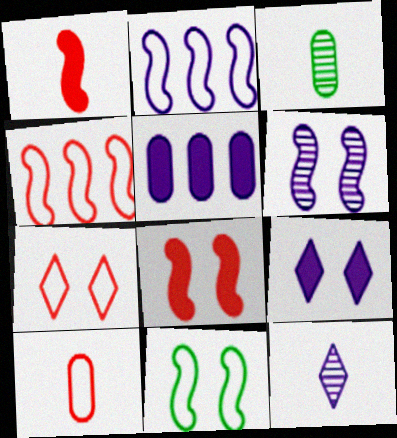[[3, 4, 9], 
[4, 7, 10], 
[6, 8, 11]]